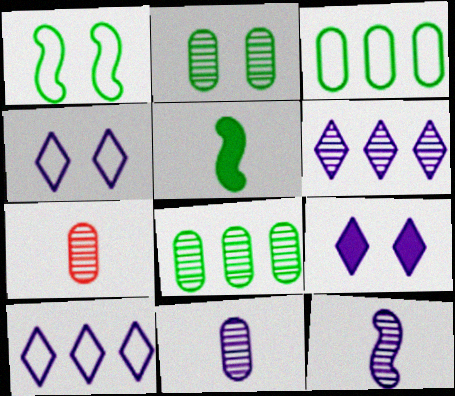[]